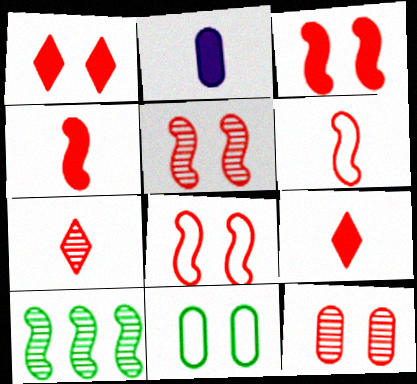[[1, 8, 12], 
[3, 5, 8]]